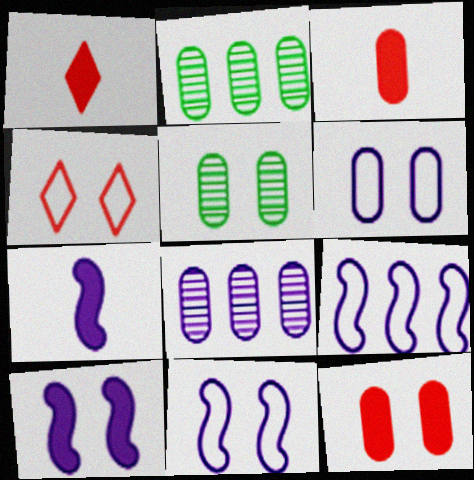[[1, 2, 11], 
[1, 5, 9], 
[2, 3, 6], 
[2, 4, 7], 
[4, 5, 10], 
[5, 6, 12]]